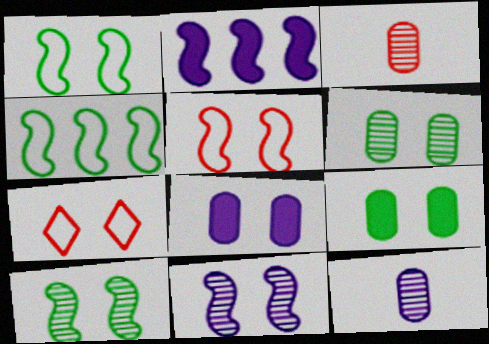[[7, 8, 10], 
[7, 9, 11]]